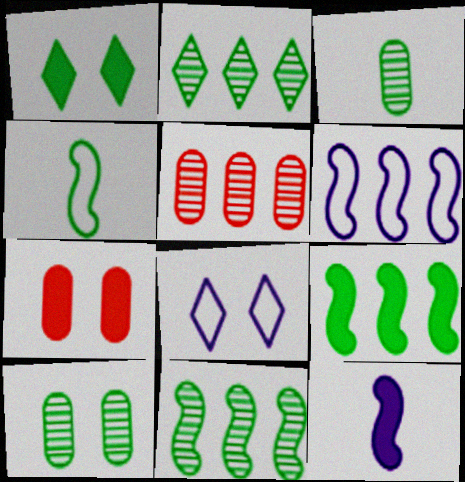[]